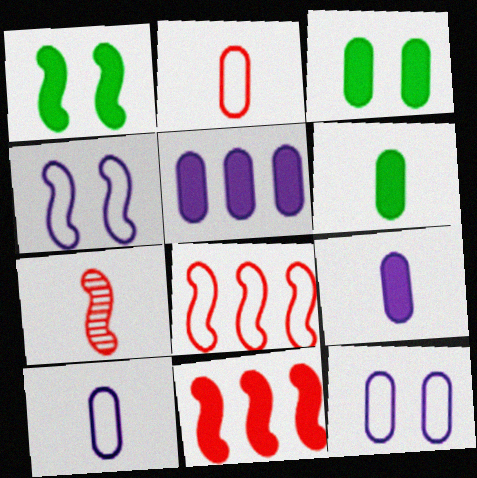[]